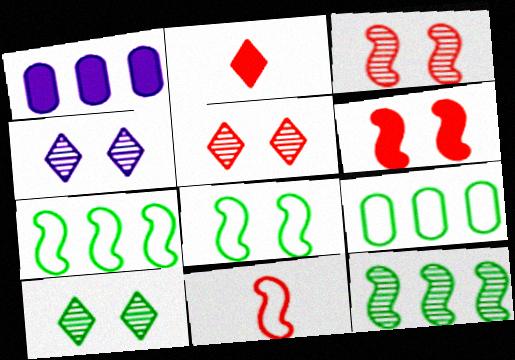[[1, 10, 11], 
[4, 5, 10]]